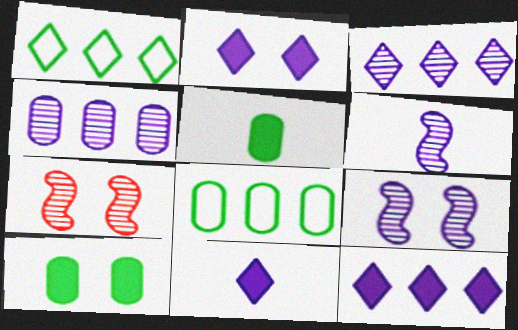[[2, 11, 12], 
[7, 8, 11]]